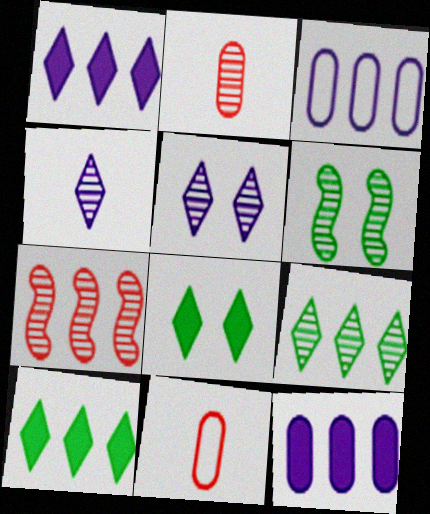[[1, 6, 11], 
[3, 7, 10]]